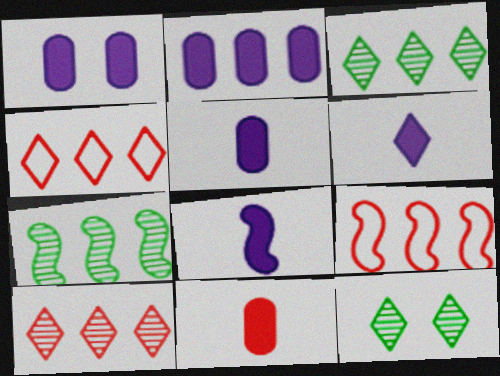[[1, 2, 5], 
[2, 3, 9], 
[2, 4, 7], 
[4, 6, 12], 
[5, 6, 8], 
[5, 9, 12]]